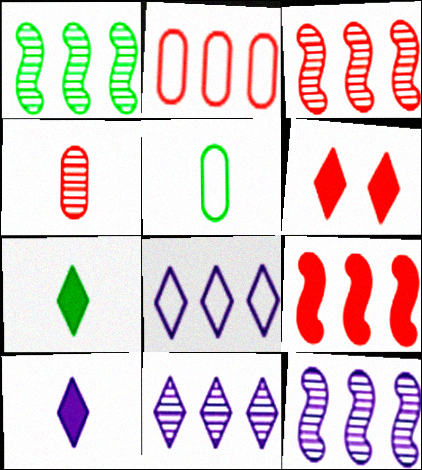[[1, 3, 12], 
[5, 6, 12]]